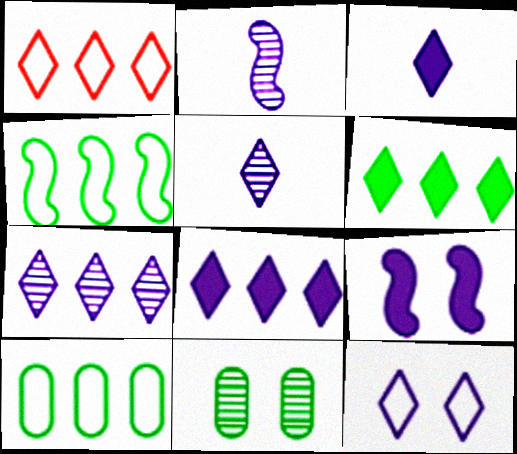[[1, 6, 7], 
[3, 7, 12], 
[5, 8, 12]]